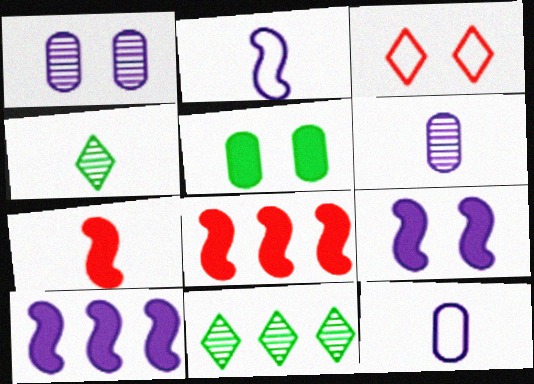[[4, 7, 12]]